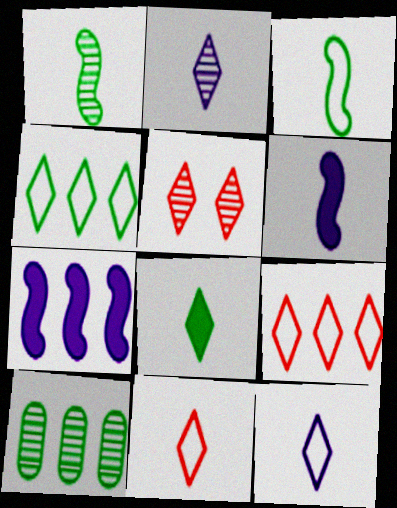[[2, 8, 11], 
[7, 9, 10]]